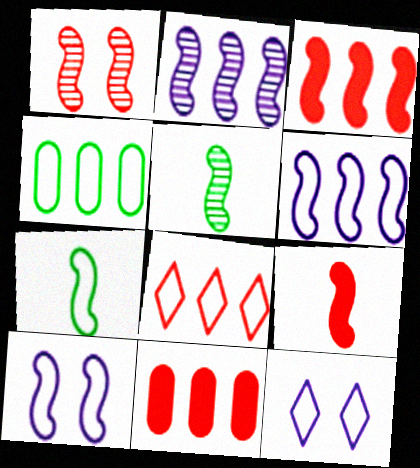[[1, 2, 5], 
[3, 5, 10], 
[4, 6, 8], 
[5, 11, 12]]